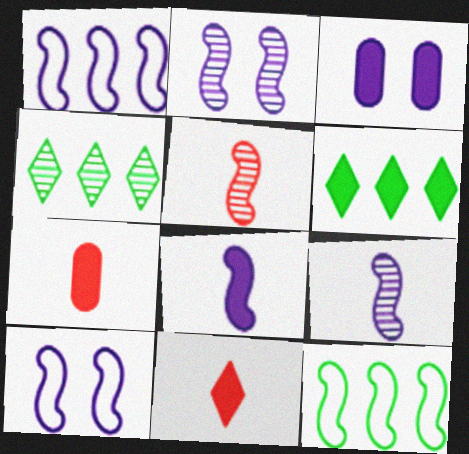[[1, 2, 8], 
[4, 7, 10]]